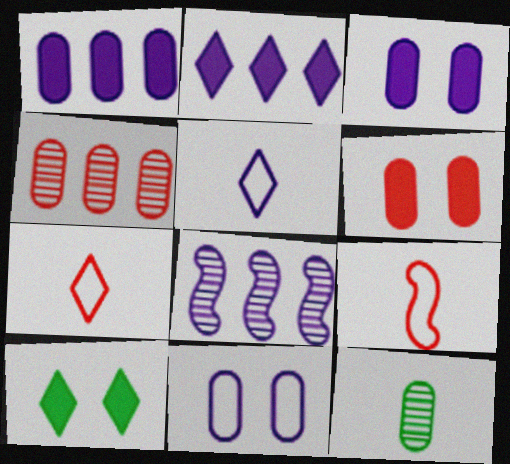[[3, 5, 8]]